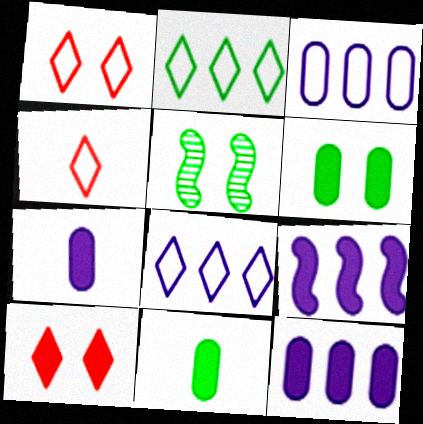[[2, 5, 11], 
[4, 5, 12], 
[9, 10, 11]]